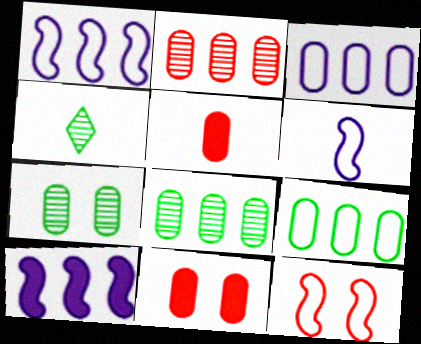[[1, 4, 11], 
[3, 5, 7], 
[4, 5, 6]]